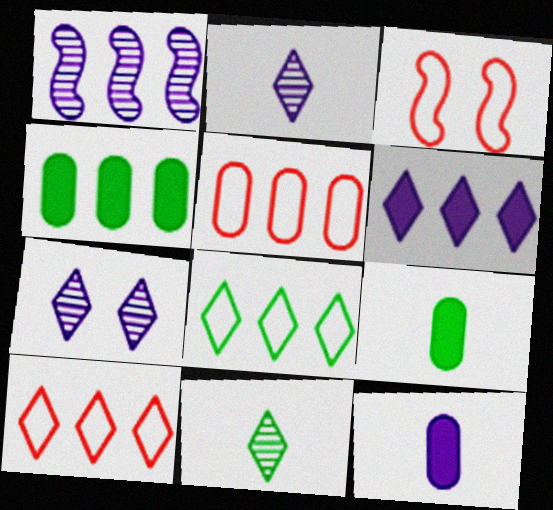[[1, 4, 10], 
[2, 3, 4]]